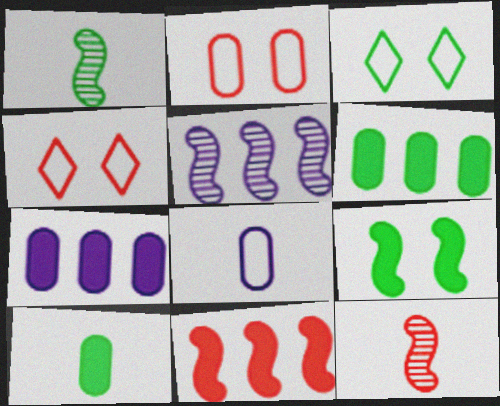[[1, 3, 6], 
[1, 4, 7], 
[3, 7, 12], 
[4, 5, 10]]